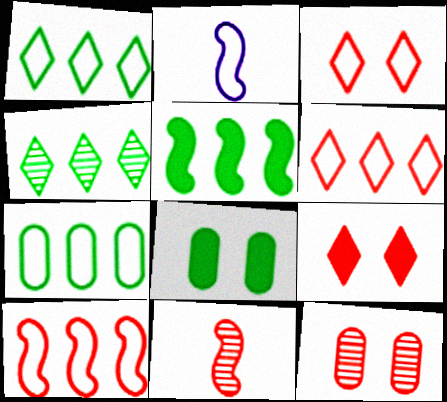[[2, 3, 7], 
[4, 5, 7]]